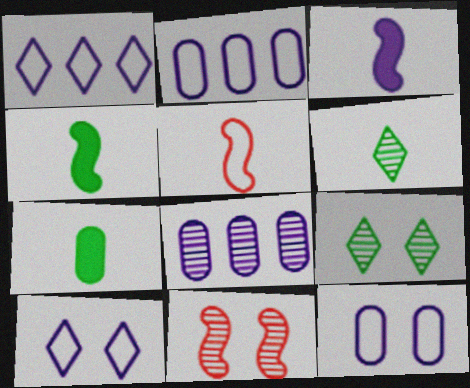[[1, 7, 11], 
[3, 8, 10], 
[6, 8, 11]]